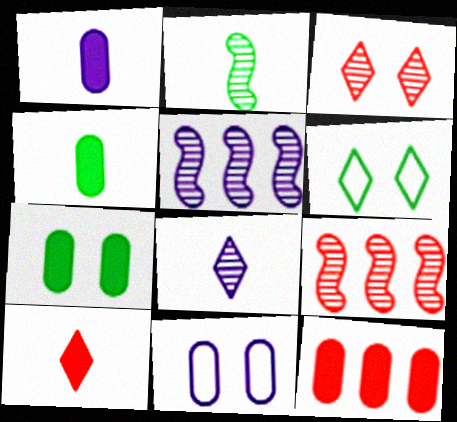[[1, 6, 9], 
[1, 7, 12]]